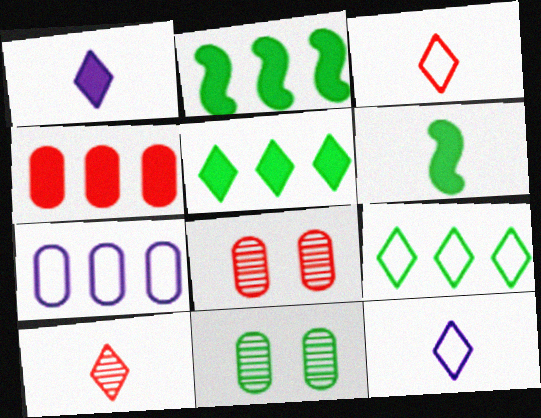[[2, 8, 12], 
[6, 9, 11]]